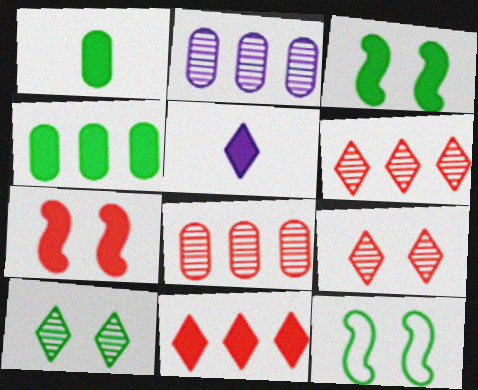[[4, 5, 7], 
[5, 8, 12]]